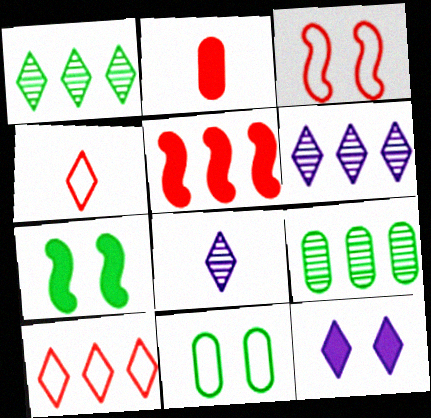[[1, 4, 12], 
[5, 8, 11]]